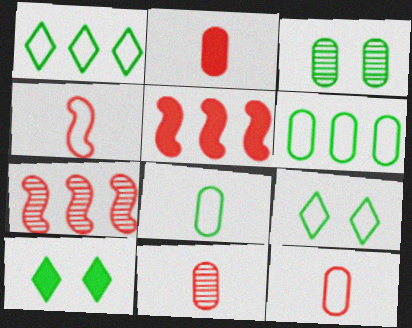[[2, 11, 12]]